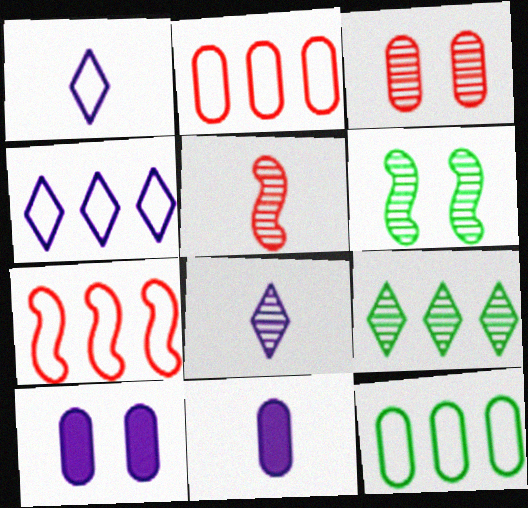[[3, 11, 12], 
[4, 7, 12]]